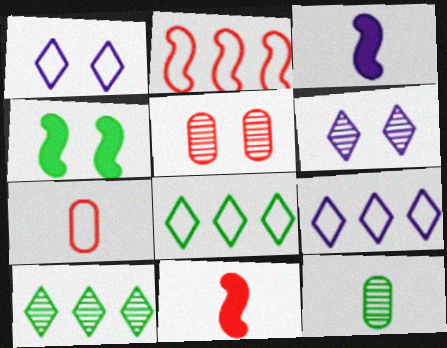[[1, 4, 5], 
[3, 5, 8], 
[4, 8, 12]]